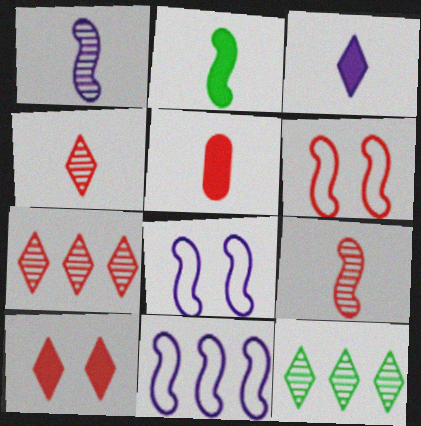[[2, 3, 5], 
[5, 6, 7], 
[5, 8, 12]]